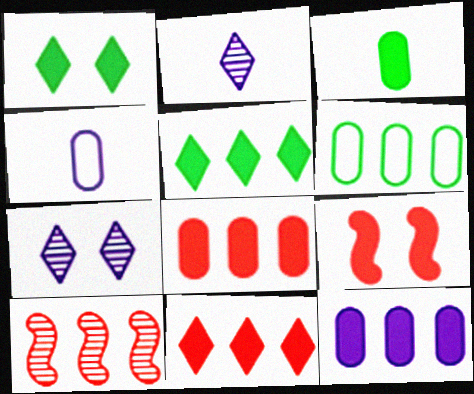[[1, 4, 10], 
[2, 6, 9]]